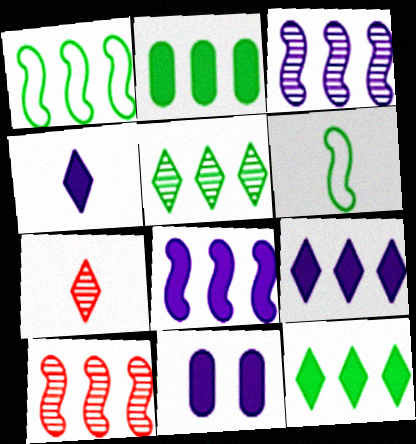[[1, 2, 5], 
[1, 7, 11], 
[1, 8, 10], 
[4, 8, 11]]